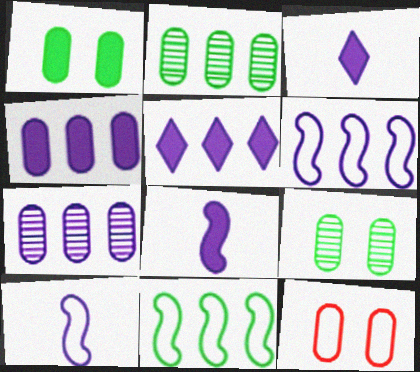[[5, 6, 7]]